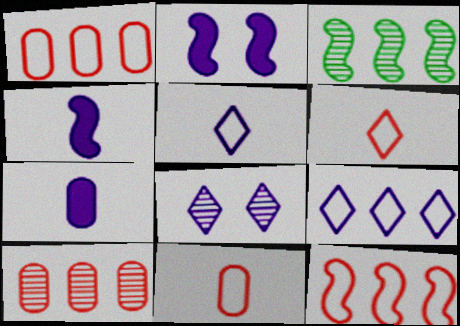[]